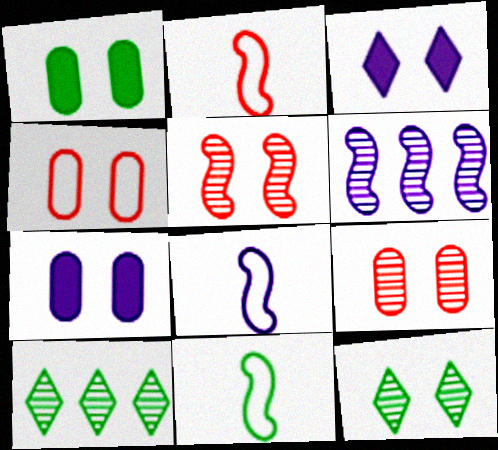[[1, 10, 11], 
[2, 7, 10], 
[2, 8, 11]]